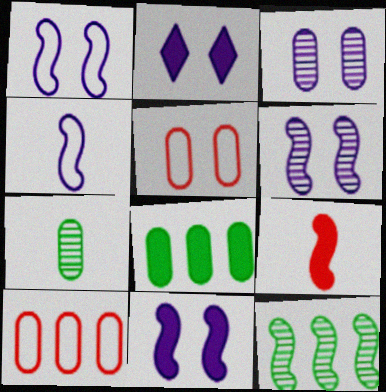[[1, 2, 3], 
[1, 6, 11], 
[1, 9, 12], 
[2, 8, 9]]